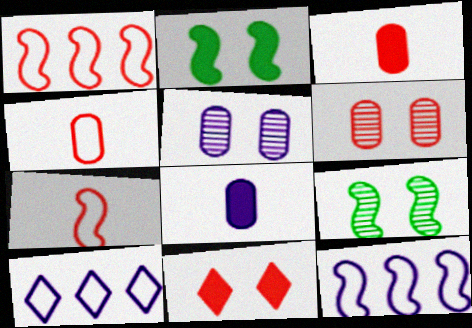[[3, 9, 10]]